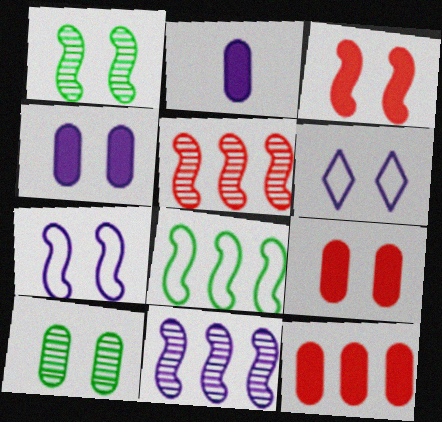[[1, 3, 7], 
[1, 6, 9], 
[2, 6, 11], 
[3, 6, 10]]